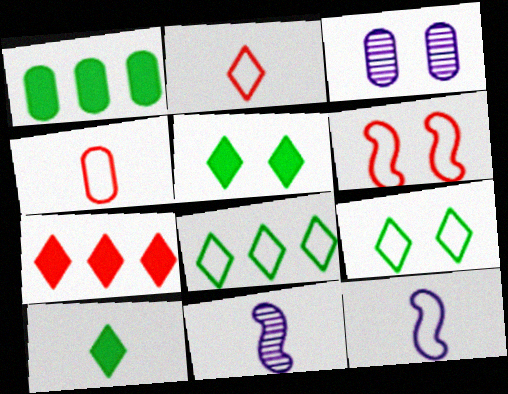[[1, 3, 4], 
[3, 5, 6], 
[4, 10, 11]]